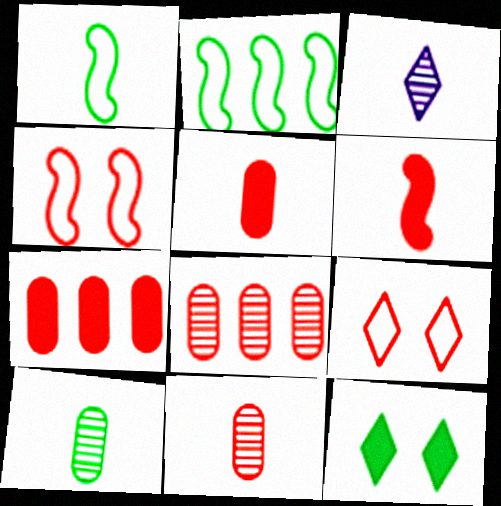[[1, 3, 5], 
[2, 10, 12], 
[6, 8, 9]]